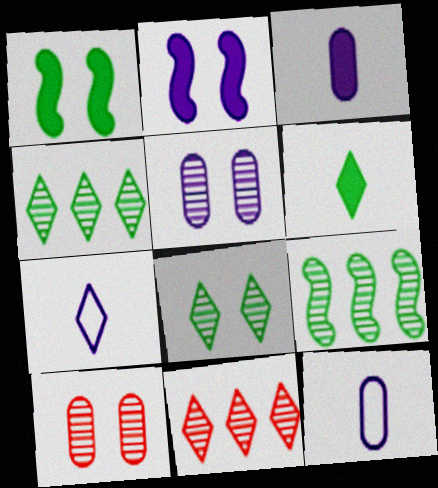[[1, 11, 12]]